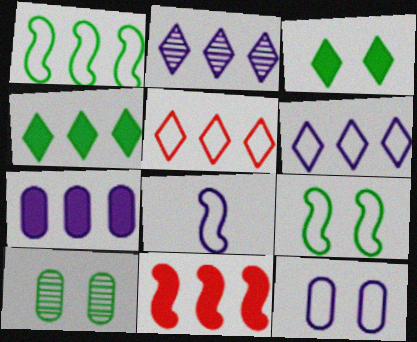[[2, 4, 5], 
[3, 9, 10], 
[4, 7, 11], 
[6, 8, 12]]